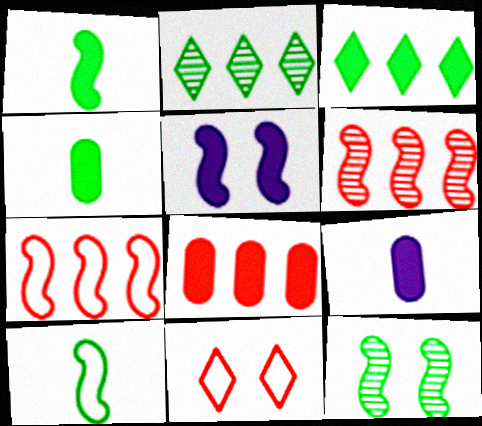[[5, 6, 10]]